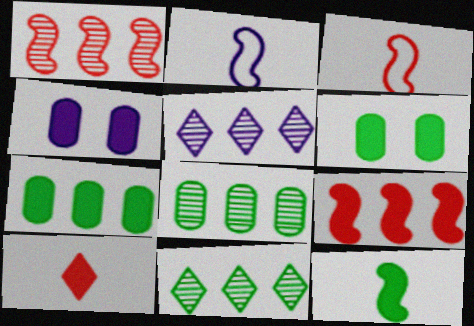[[1, 5, 8], 
[2, 4, 5], 
[3, 4, 11], 
[3, 5, 6]]